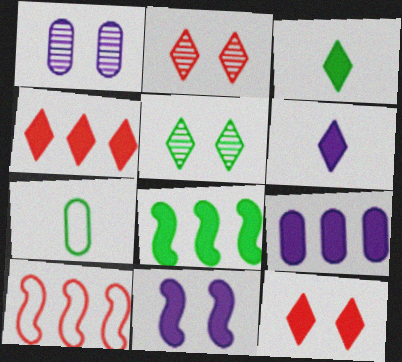[[1, 3, 10], 
[4, 8, 9], 
[5, 7, 8], 
[6, 9, 11]]